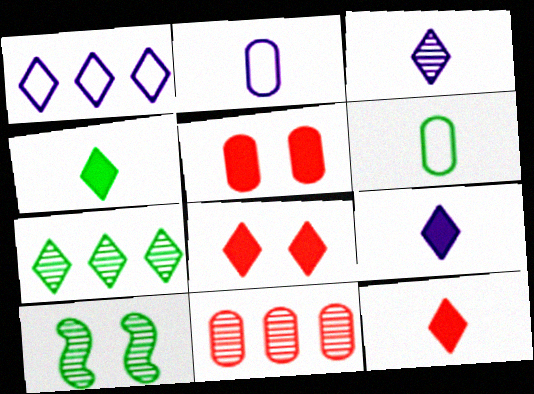[[3, 10, 11], 
[4, 9, 12]]